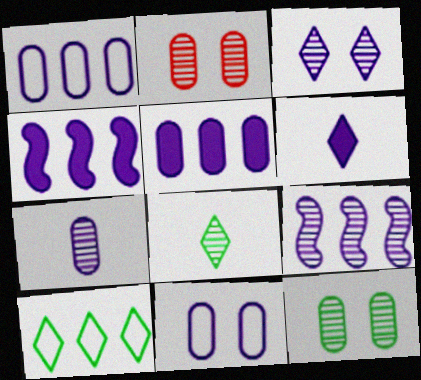[[2, 8, 9], 
[3, 7, 9], 
[5, 7, 11], 
[6, 9, 11]]